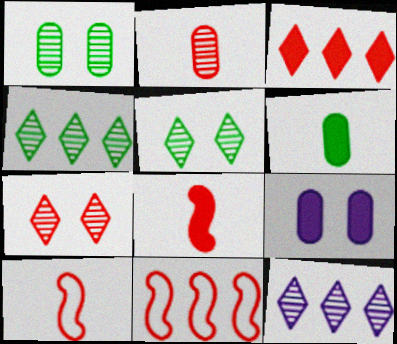[[4, 9, 10]]